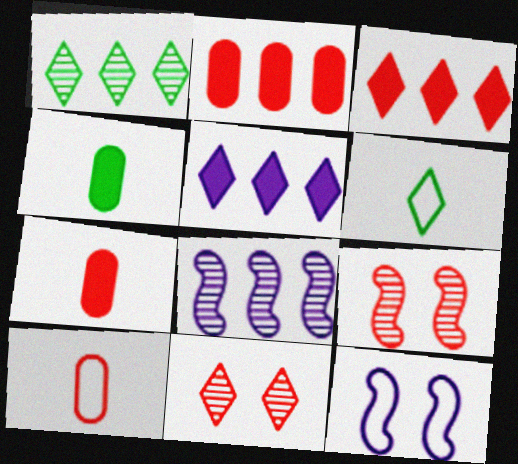[[1, 7, 12], 
[3, 9, 10], 
[5, 6, 11]]